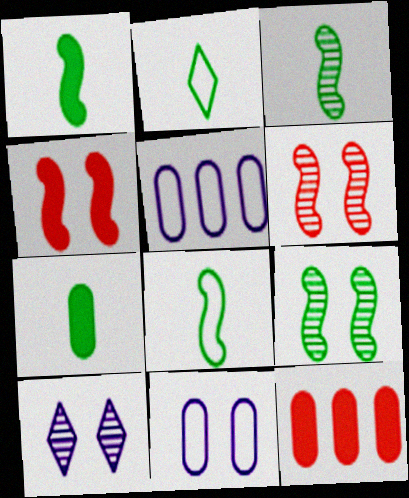[[1, 3, 8], 
[2, 3, 7], 
[8, 10, 12]]